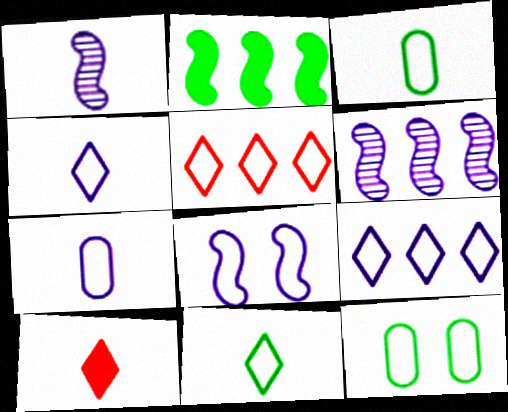[[1, 3, 10], 
[3, 5, 8], 
[6, 10, 12], 
[7, 8, 9]]